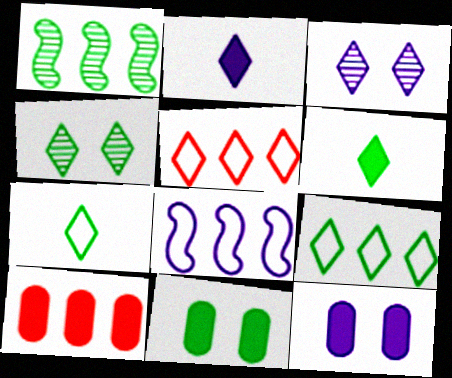[[1, 7, 11], 
[2, 4, 5], 
[3, 5, 6], 
[4, 6, 9]]